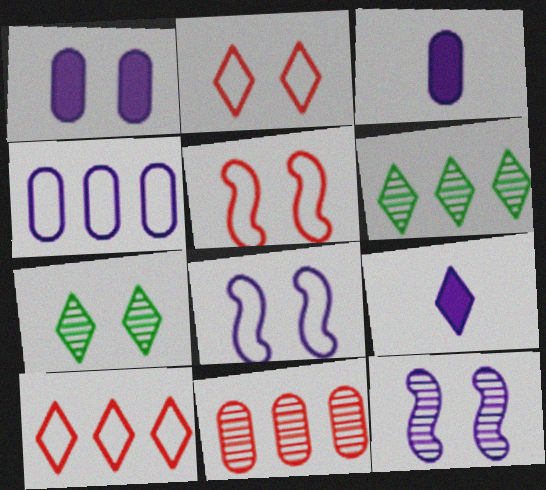[[1, 5, 7], 
[2, 6, 9], 
[3, 5, 6], 
[4, 9, 12], 
[7, 9, 10]]